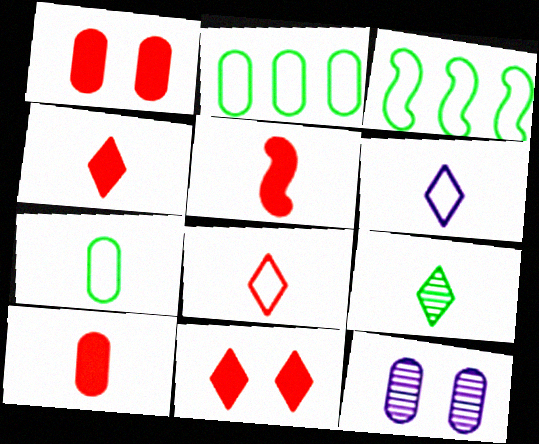[[2, 10, 12], 
[3, 4, 12], 
[4, 5, 10], 
[4, 6, 9]]